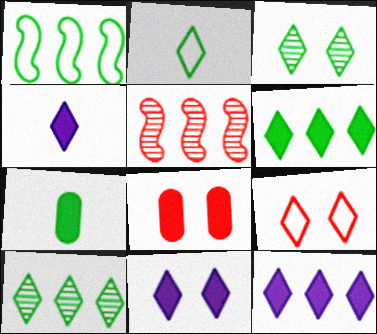[[1, 3, 7], 
[2, 3, 6], 
[3, 9, 11], 
[4, 9, 10], 
[4, 11, 12]]